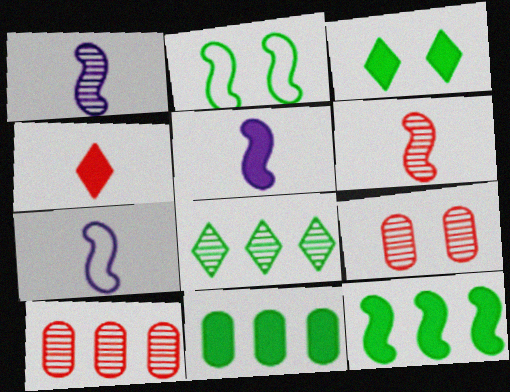[[1, 5, 7], 
[1, 8, 9], 
[3, 7, 10]]